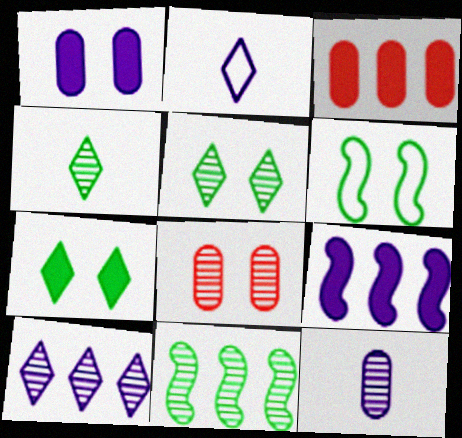[]